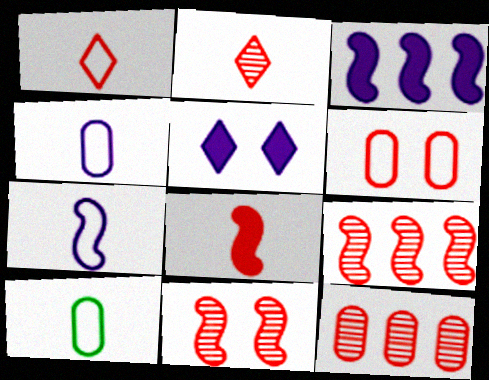[[1, 7, 10], 
[2, 11, 12], 
[5, 9, 10]]